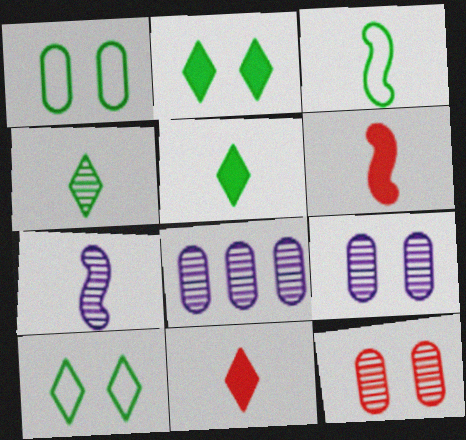[[3, 6, 7], 
[6, 8, 10]]